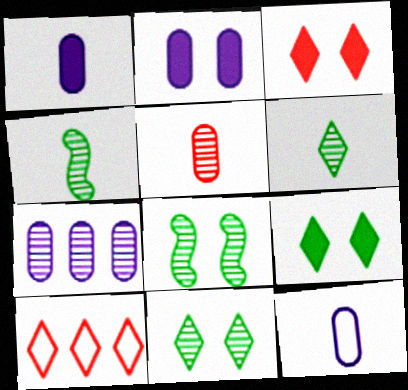[[1, 8, 10], 
[2, 4, 10], 
[2, 7, 12]]